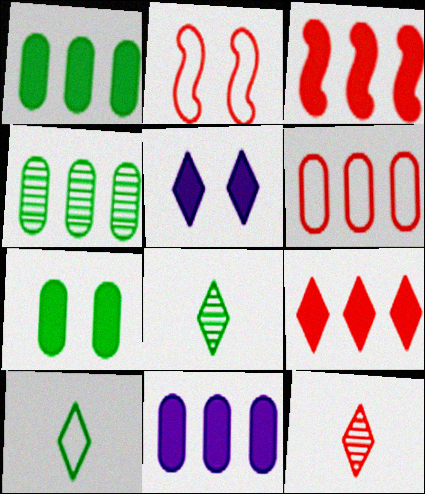[[2, 8, 11], 
[4, 6, 11]]